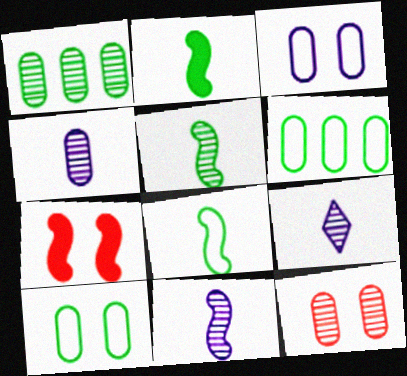[[1, 4, 12], 
[2, 5, 8], 
[4, 9, 11], 
[6, 7, 9]]